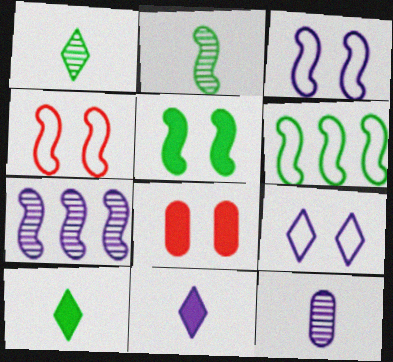[[2, 5, 6]]